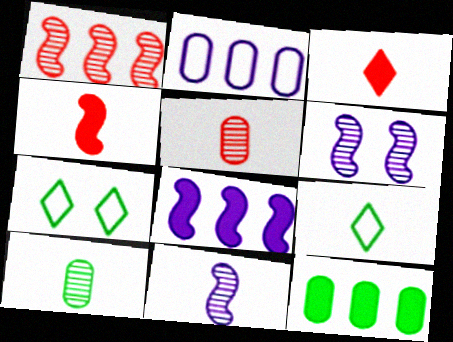[[5, 7, 8]]